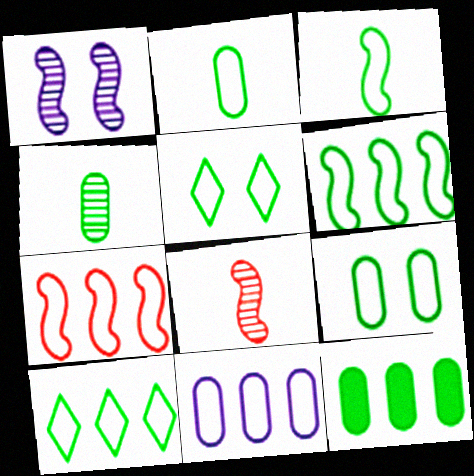[[2, 5, 6], 
[3, 9, 10], 
[4, 9, 12], 
[7, 10, 11]]